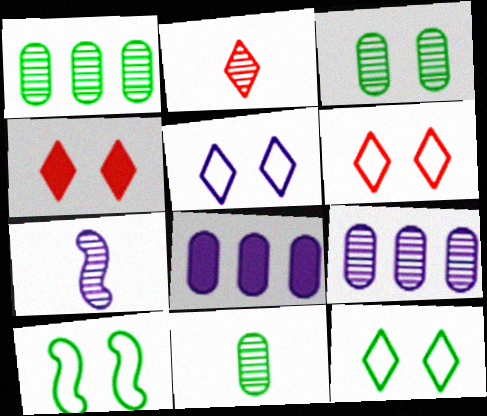[[1, 3, 11], 
[2, 7, 11], 
[2, 8, 10], 
[5, 6, 12], 
[5, 7, 8]]